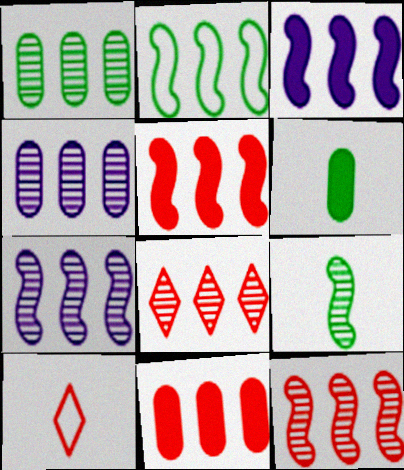[[1, 7, 8], 
[2, 3, 12], 
[2, 5, 7]]